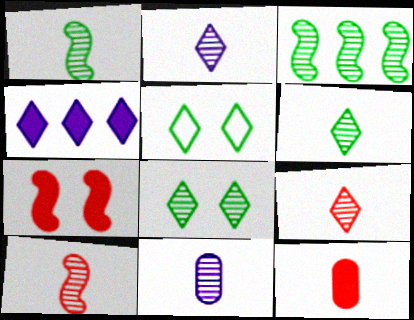[[1, 9, 11], 
[2, 6, 9], 
[4, 5, 9], 
[6, 10, 11]]